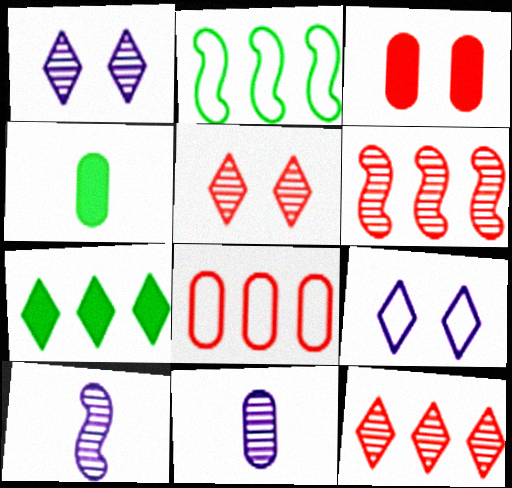[[4, 6, 9]]